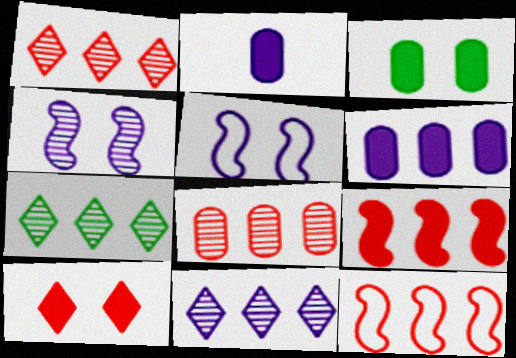[[1, 7, 11], 
[2, 5, 11], 
[6, 7, 12]]